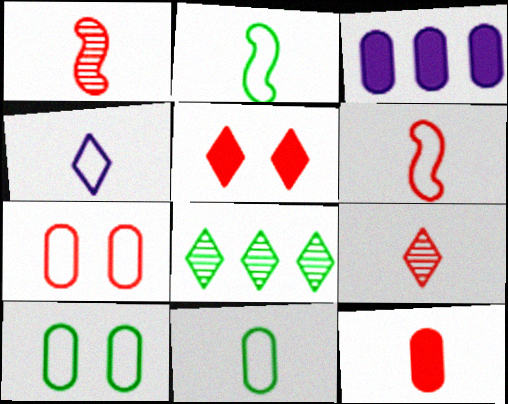[[4, 5, 8], 
[4, 6, 11], 
[6, 9, 12]]